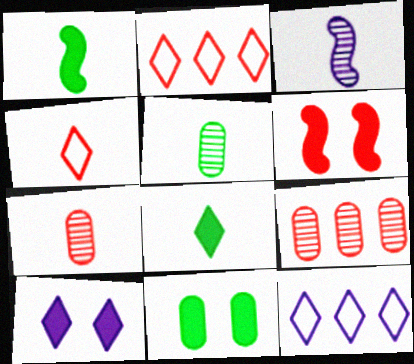[[2, 3, 11], 
[2, 6, 7], 
[4, 6, 9], 
[5, 6, 12], 
[6, 10, 11]]